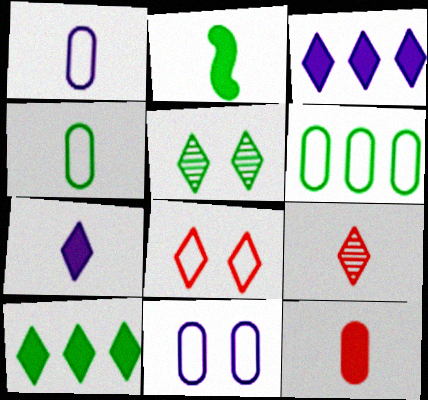[[1, 2, 9], 
[2, 5, 6], 
[2, 7, 12]]